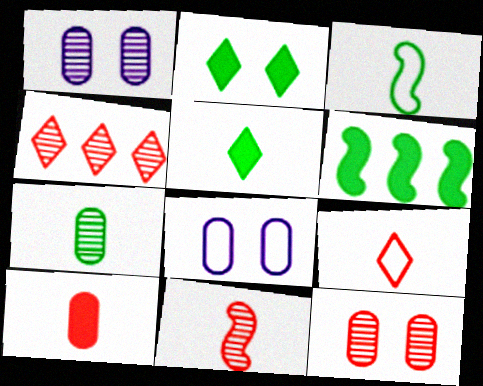[[1, 6, 9], 
[3, 5, 7], 
[4, 11, 12], 
[9, 10, 11]]